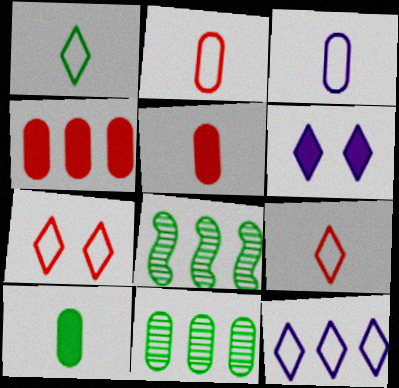[[1, 7, 12], 
[2, 6, 8], 
[4, 8, 12]]